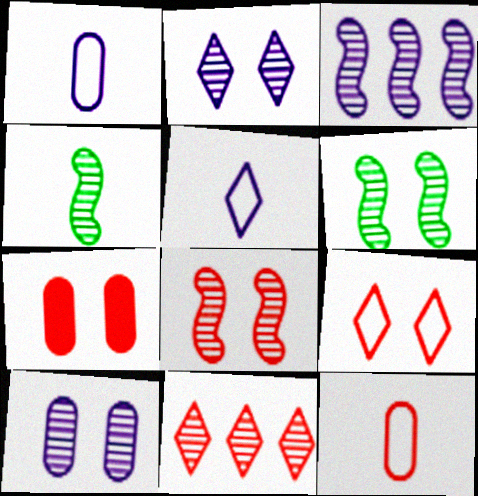[[3, 4, 8], 
[4, 10, 11], 
[7, 8, 9]]